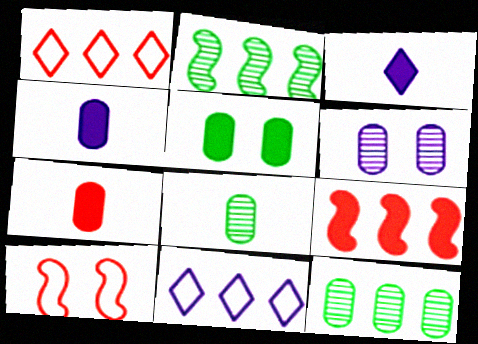[[3, 5, 9], 
[3, 10, 12], 
[9, 11, 12]]